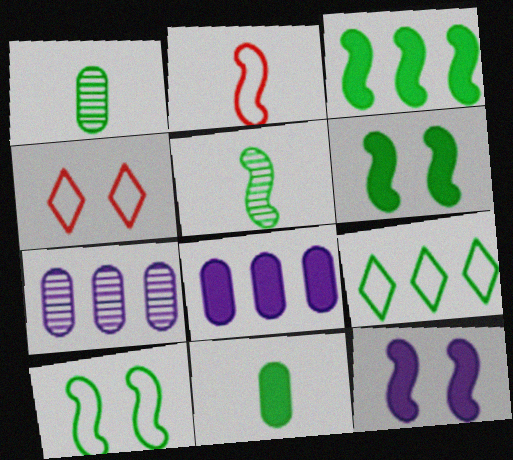[[1, 6, 9], 
[3, 5, 10], 
[4, 5, 8]]